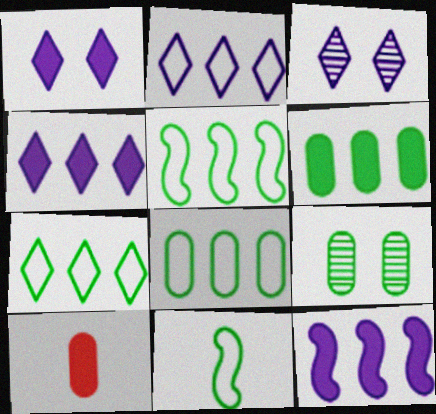[[3, 5, 10], 
[5, 7, 8]]